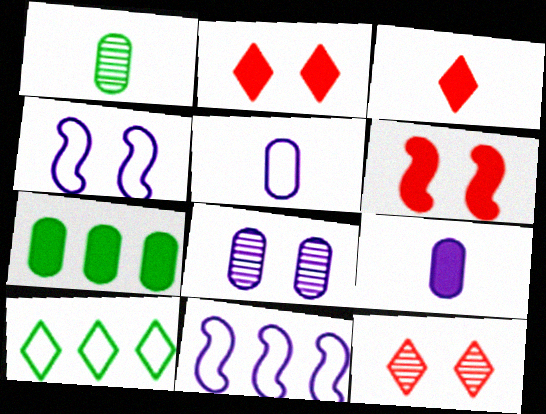[[1, 2, 11]]